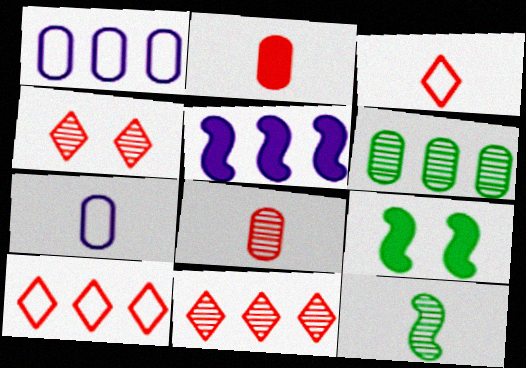[[5, 6, 10], 
[7, 9, 11]]